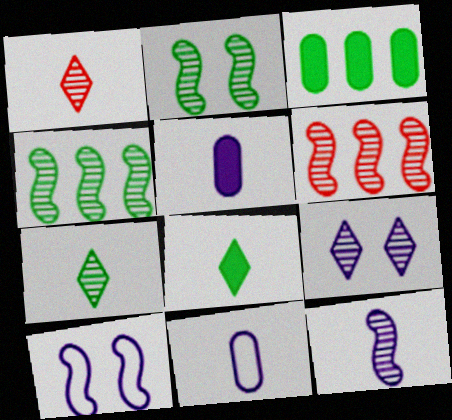[[1, 3, 10], 
[2, 6, 12]]